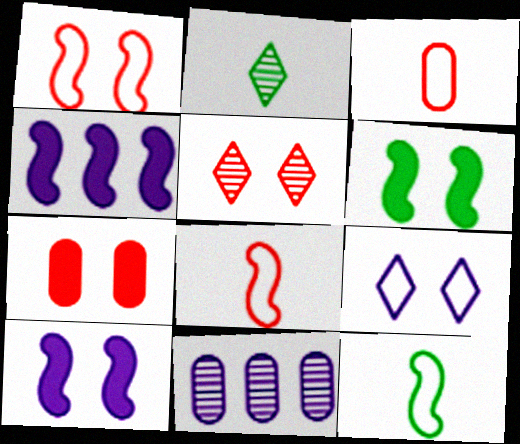[[1, 5, 7]]